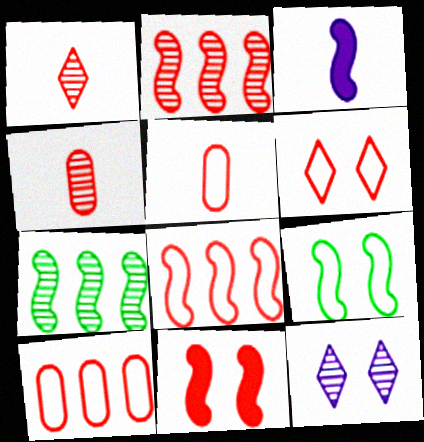[[1, 10, 11], 
[2, 3, 9], 
[4, 7, 12], 
[5, 6, 8]]